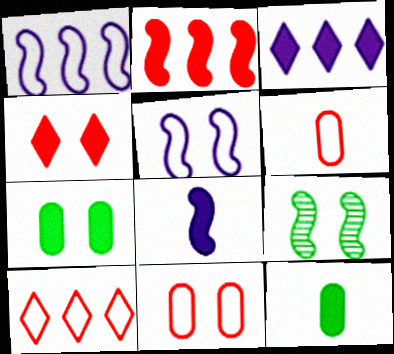[[3, 6, 9]]